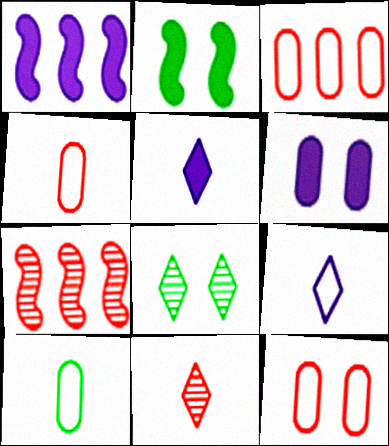[[1, 4, 8], 
[1, 5, 6], 
[3, 4, 12]]